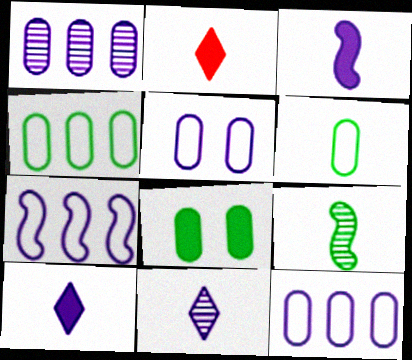[]